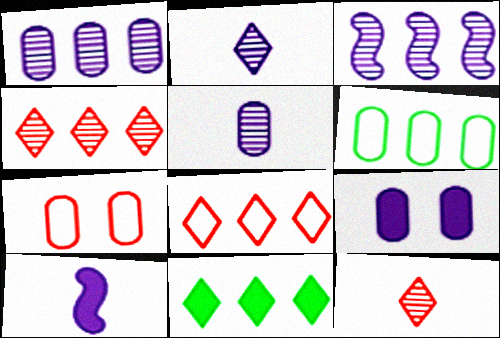[]